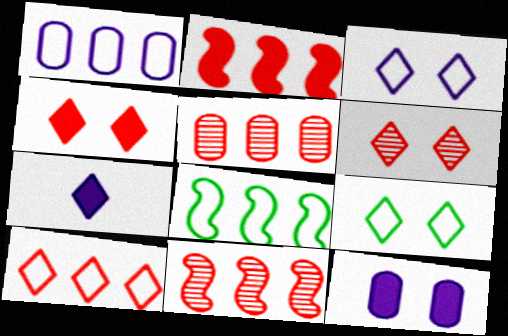[[1, 8, 10], 
[2, 5, 10]]